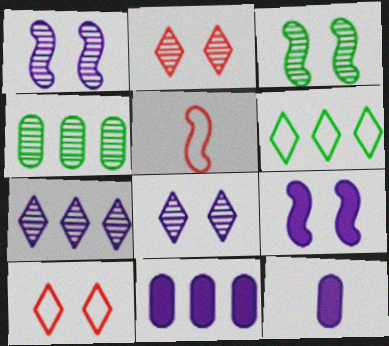[]